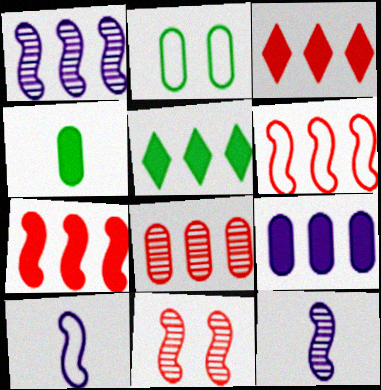[[2, 3, 12], 
[3, 6, 8], 
[5, 7, 9]]